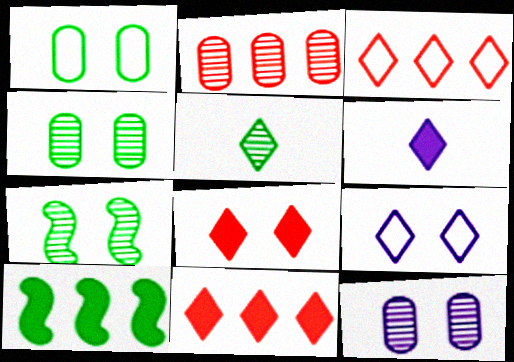[[1, 5, 10], 
[5, 9, 11]]